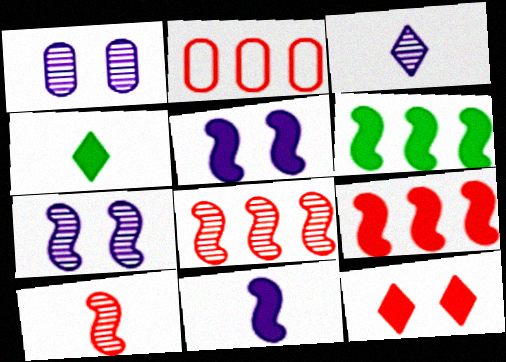[[2, 4, 7], 
[2, 10, 12]]